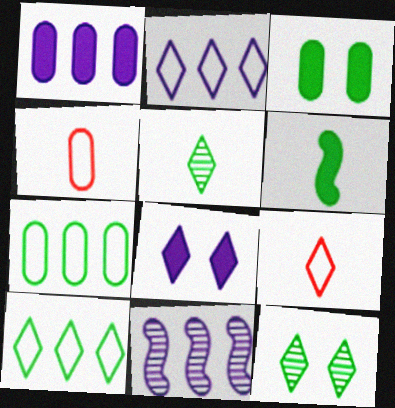[[1, 2, 11], 
[3, 9, 11], 
[6, 7, 12]]